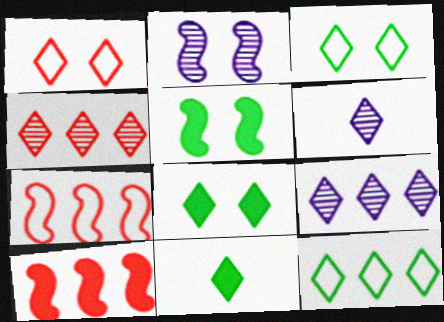[[1, 9, 11]]